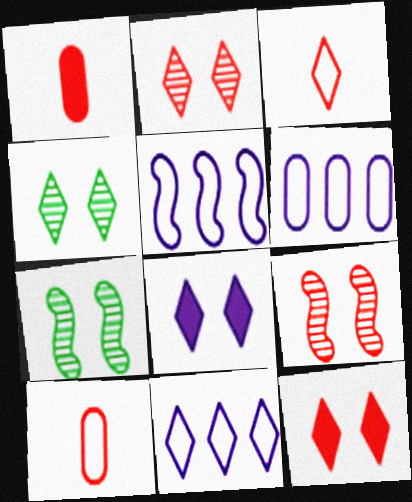[[1, 4, 5], 
[1, 7, 11], 
[5, 6, 11]]